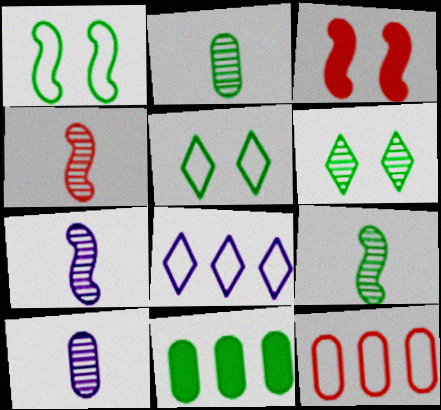[[2, 3, 8], 
[4, 7, 9], 
[5, 9, 11]]